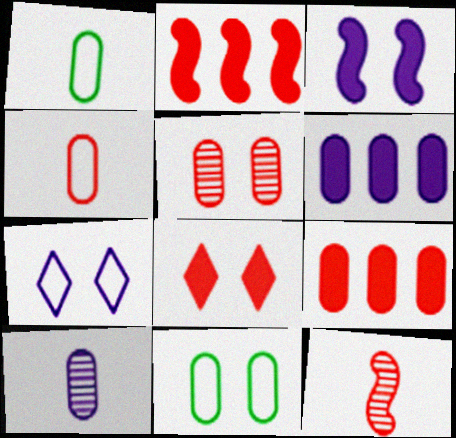[[1, 5, 6], 
[4, 5, 9], 
[9, 10, 11]]